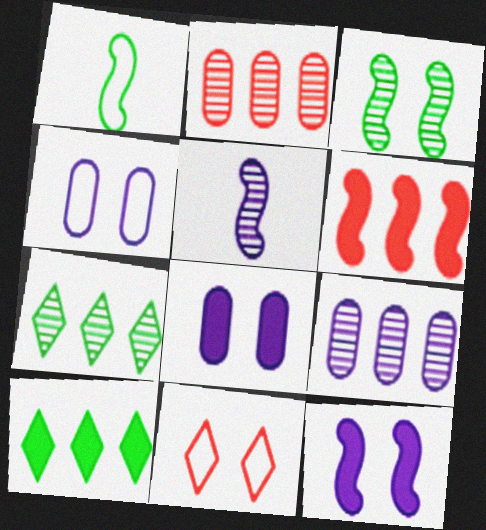[[3, 8, 11]]